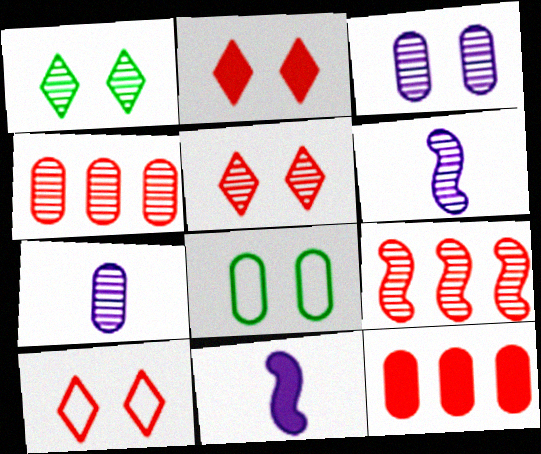[[1, 4, 6], 
[1, 7, 9], 
[2, 5, 10], 
[7, 8, 12]]